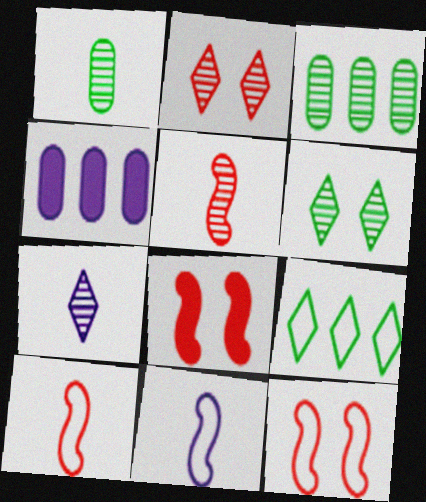[[1, 5, 7], 
[4, 6, 10]]